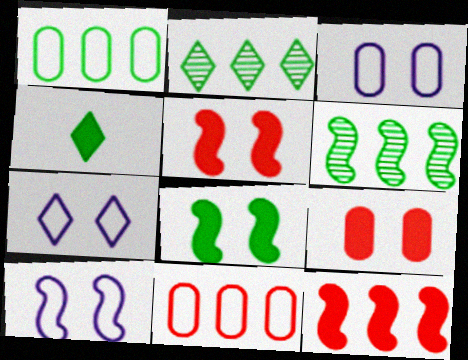[[3, 7, 10]]